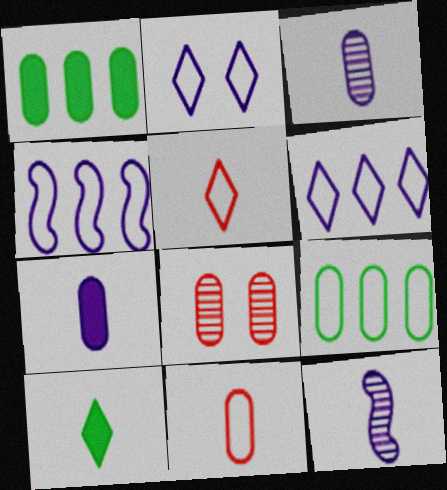[[4, 8, 10], 
[7, 8, 9], 
[10, 11, 12]]